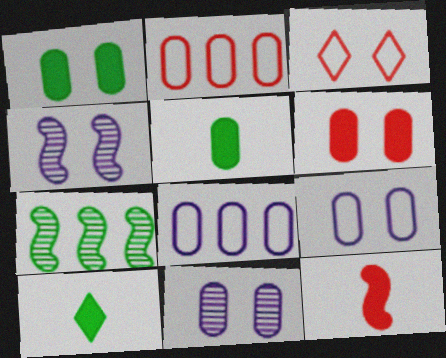[[1, 3, 4], 
[2, 4, 10], 
[2, 5, 11]]